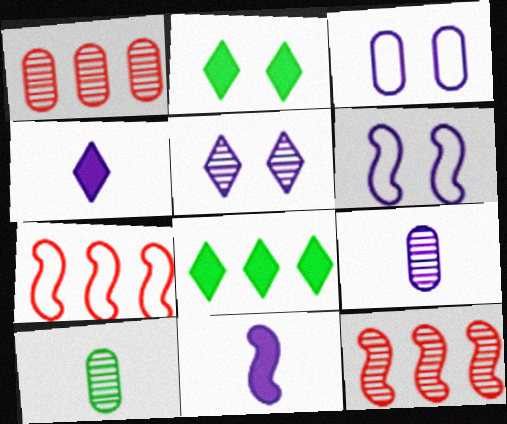[[2, 7, 9], 
[5, 10, 12]]